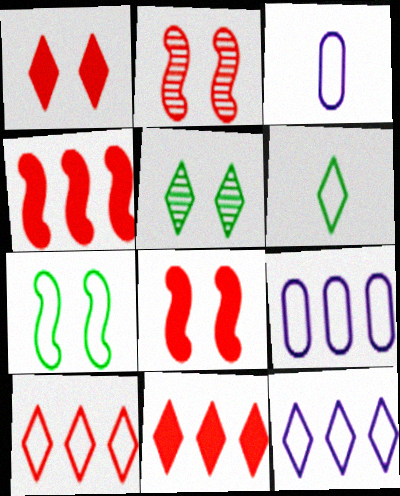[[3, 4, 5], 
[3, 7, 10]]